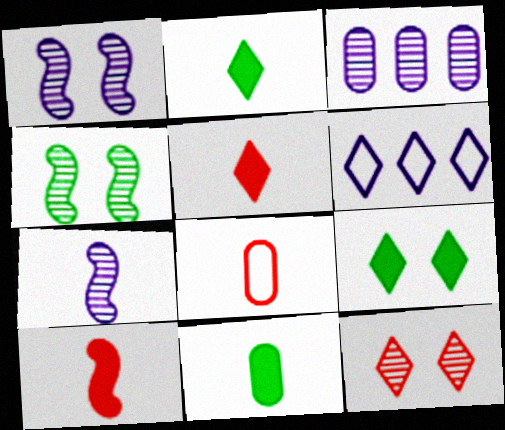[[2, 6, 12], 
[2, 7, 8]]